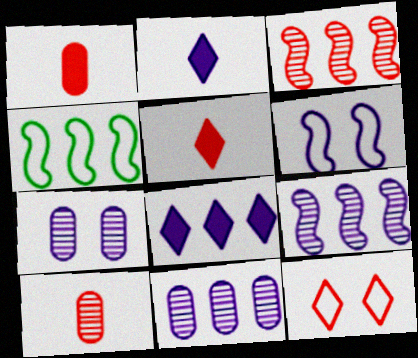[[1, 3, 12], 
[2, 6, 11], 
[4, 5, 7]]